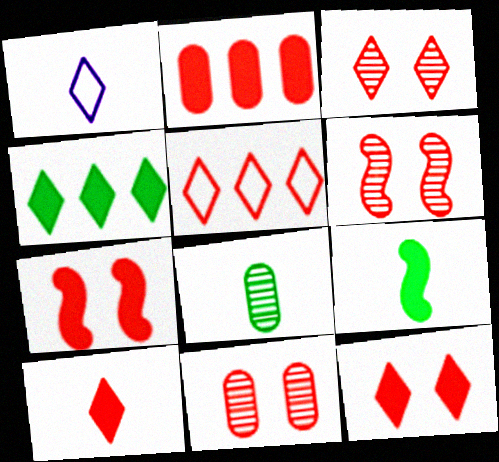[[1, 3, 4], 
[2, 7, 10], 
[3, 5, 10], 
[3, 6, 11]]